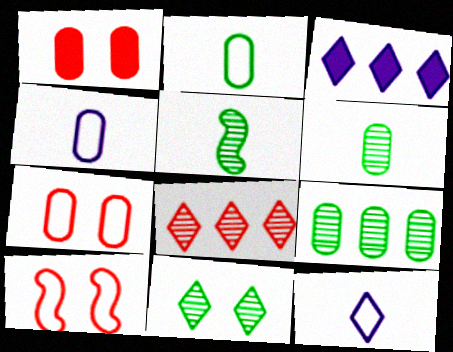[[1, 4, 9], 
[3, 5, 7], 
[3, 6, 10], 
[5, 9, 11]]